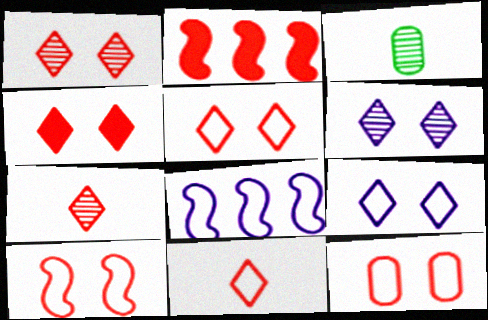[[1, 4, 5], 
[2, 3, 9], 
[2, 7, 12], 
[3, 4, 8], 
[5, 10, 12]]